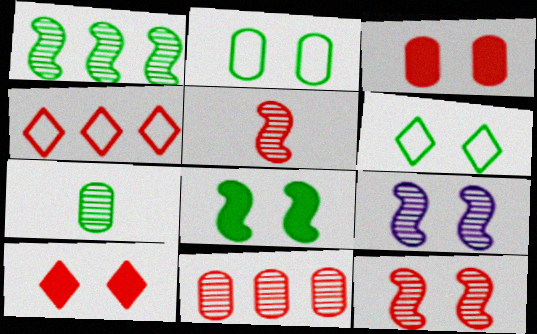[[1, 5, 9], 
[2, 9, 10], 
[3, 4, 5], 
[3, 6, 9]]